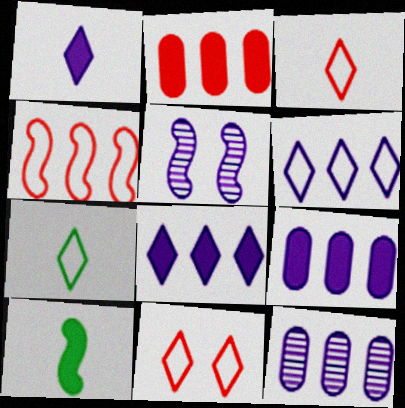[[2, 5, 7], 
[4, 5, 10], 
[6, 7, 11], 
[10, 11, 12]]